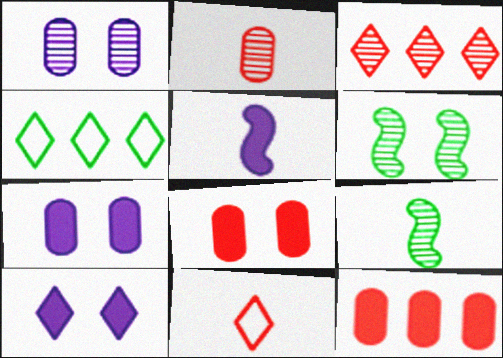[[1, 3, 9]]